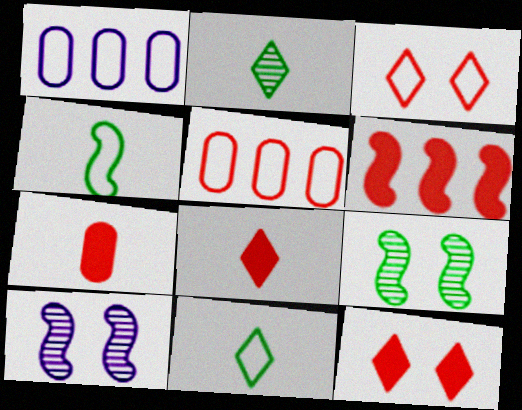[[1, 3, 4], 
[1, 8, 9], 
[4, 6, 10], 
[6, 7, 12]]